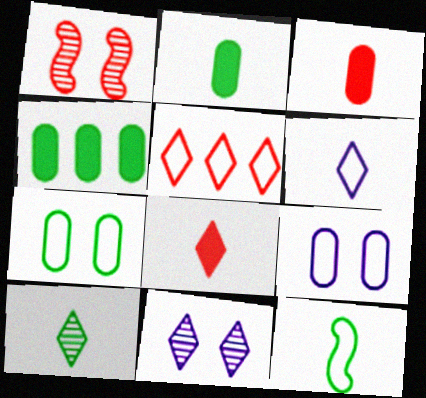[[1, 3, 5], 
[1, 4, 6], 
[2, 10, 12], 
[5, 9, 12], 
[6, 8, 10]]